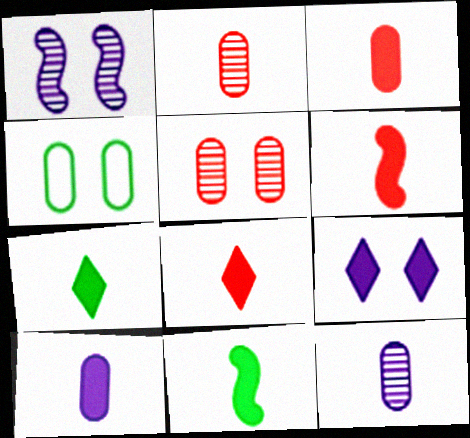[[3, 6, 8], 
[6, 7, 10], 
[8, 10, 11]]